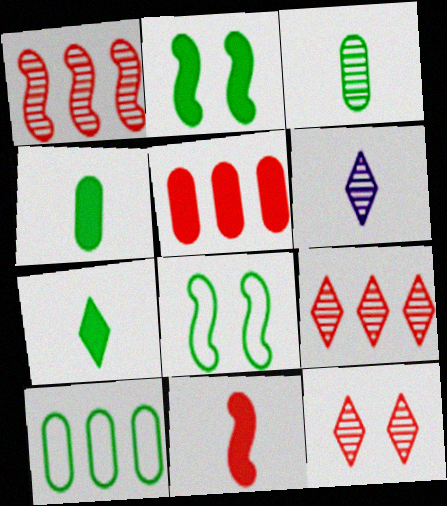[[5, 6, 8]]